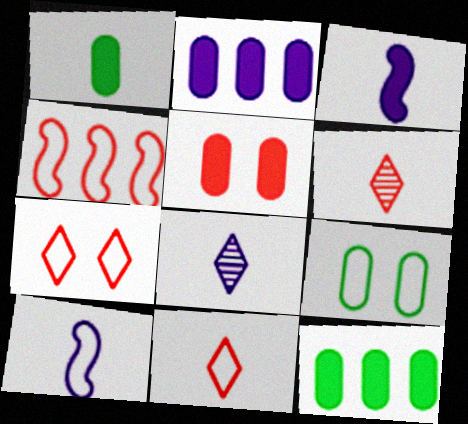[[1, 2, 5], 
[1, 6, 10], 
[4, 5, 6]]